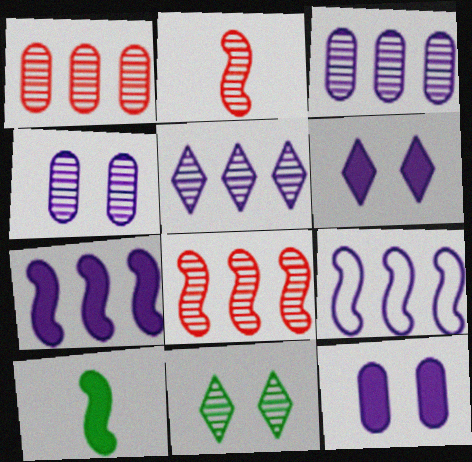[[2, 3, 11]]